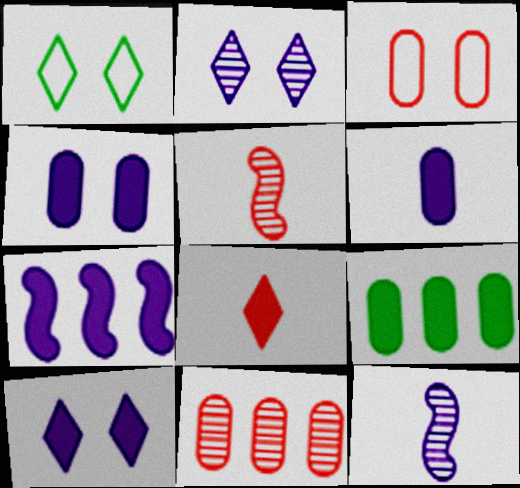[[6, 7, 10]]